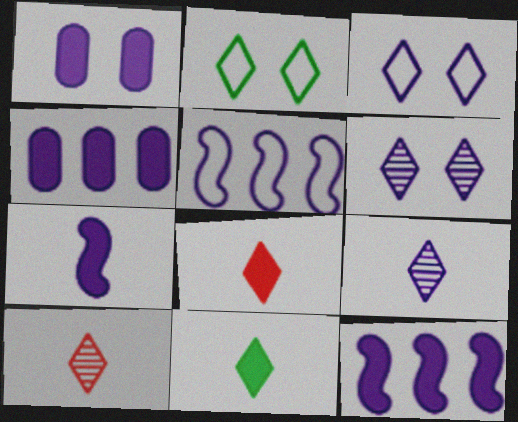[[1, 5, 9]]